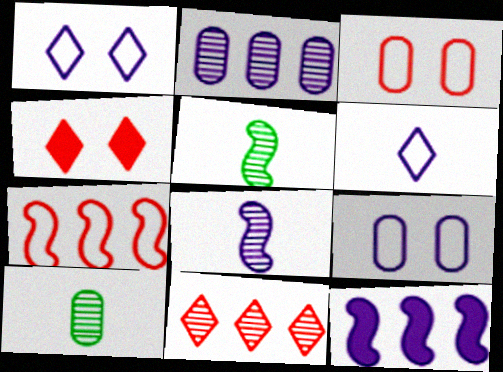[]